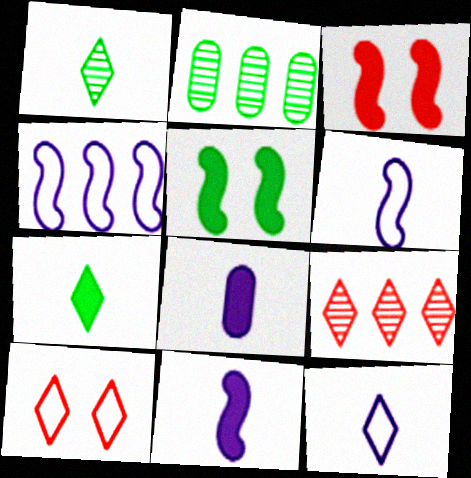[[2, 3, 12], 
[2, 10, 11]]